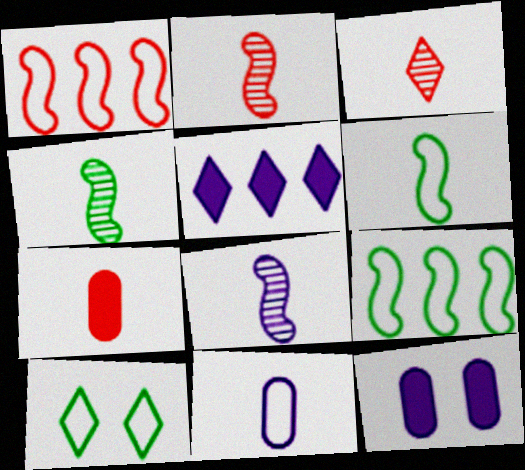[[1, 10, 11], 
[2, 4, 8], 
[3, 5, 10], 
[3, 9, 12]]